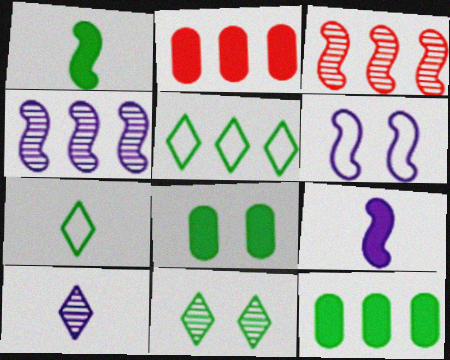[[1, 3, 6], 
[2, 4, 5], 
[4, 6, 9]]